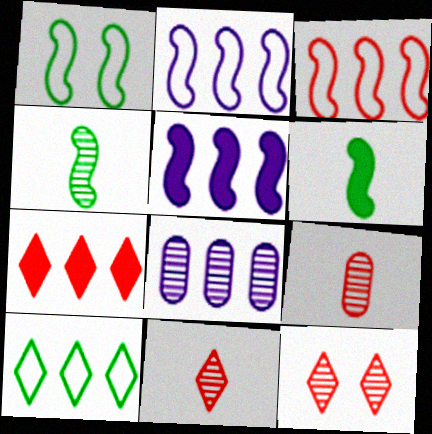[[4, 8, 12]]